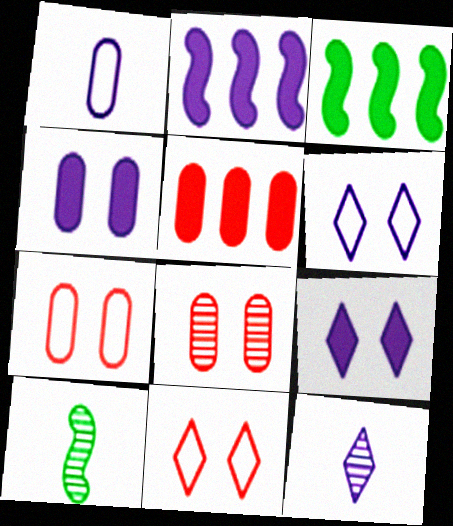[[3, 7, 12], 
[5, 6, 10]]